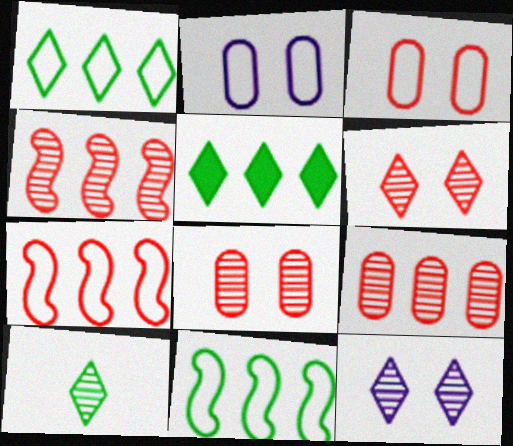[]